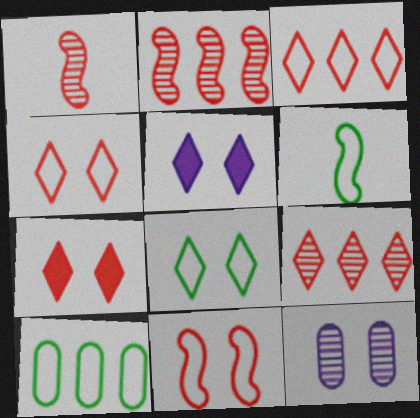[[1, 5, 10], 
[6, 8, 10]]